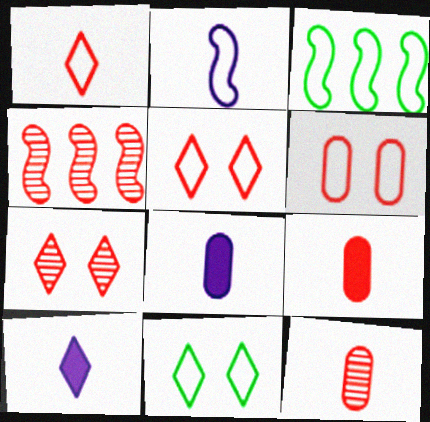[[3, 7, 8], 
[4, 5, 9], 
[4, 7, 12], 
[4, 8, 11]]